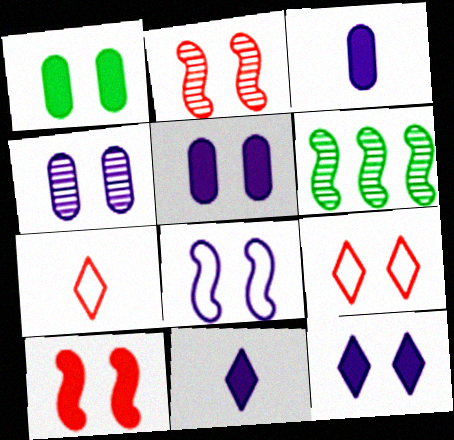[[1, 10, 12], 
[3, 6, 9], 
[4, 8, 12], 
[5, 6, 7]]